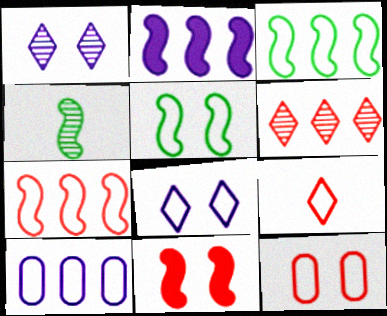[[5, 8, 12], 
[5, 9, 10], 
[7, 9, 12]]